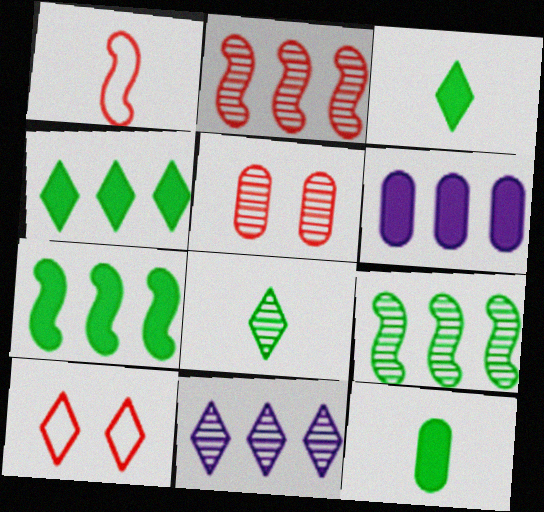[[3, 10, 11]]